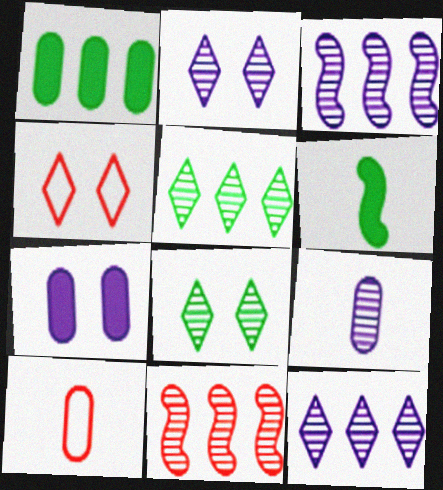[[2, 3, 9], 
[8, 9, 11]]